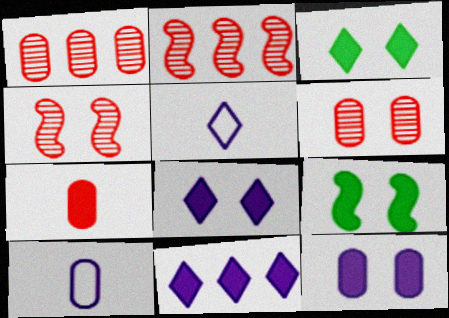[[1, 5, 9], 
[2, 3, 10], 
[7, 9, 11]]